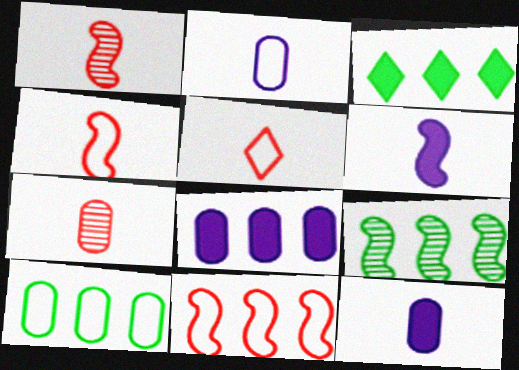[[3, 9, 10]]